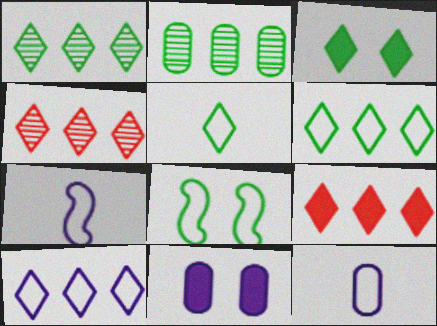[[1, 3, 5], 
[1, 9, 10]]